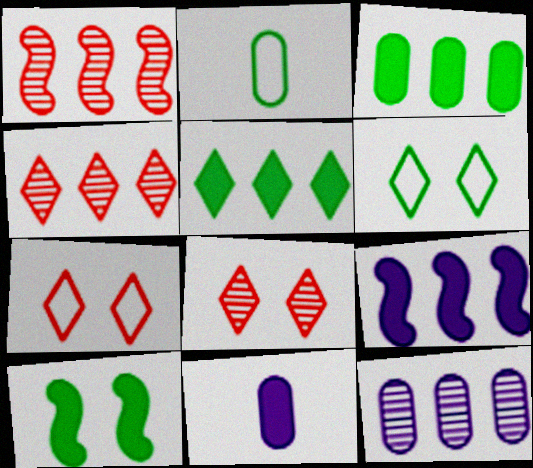[[1, 6, 11], 
[2, 8, 9]]